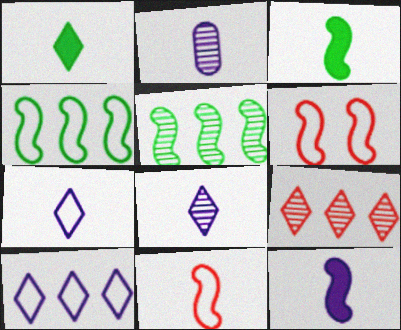[[1, 2, 11], 
[2, 7, 12], 
[5, 6, 12]]